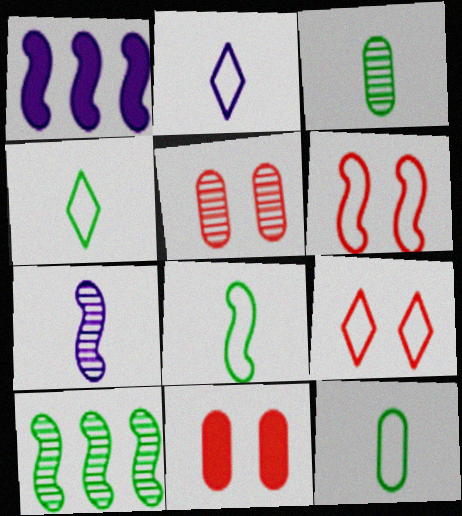[[1, 3, 9], 
[1, 4, 5], 
[2, 10, 11], 
[4, 8, 12]]